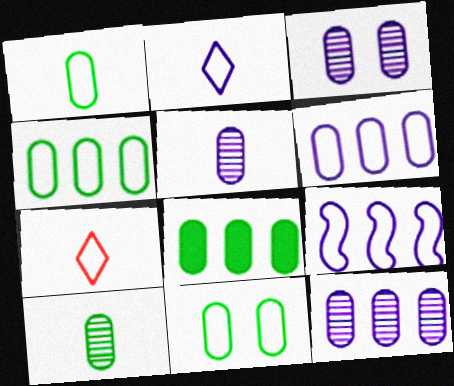[[1, 4, 11], 
[3, 5, 12], 
[7, 9, 11], 
[8, 10, 11]]